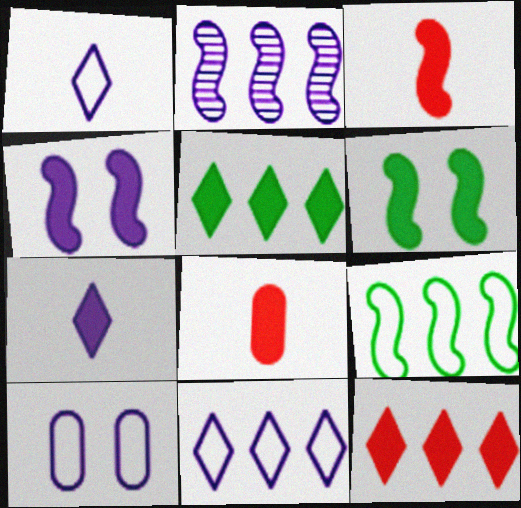[[2, 7, 10], 
[4, 5, 8]]